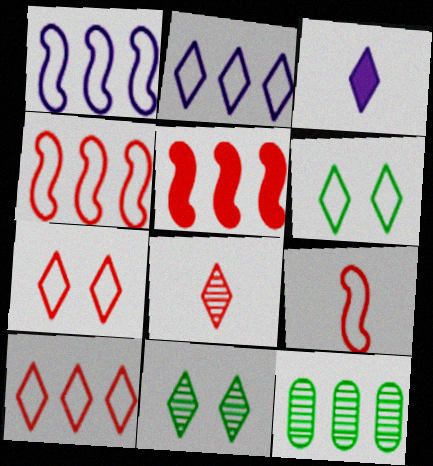[[2, 5, 12], 
[3, 10, 11]]